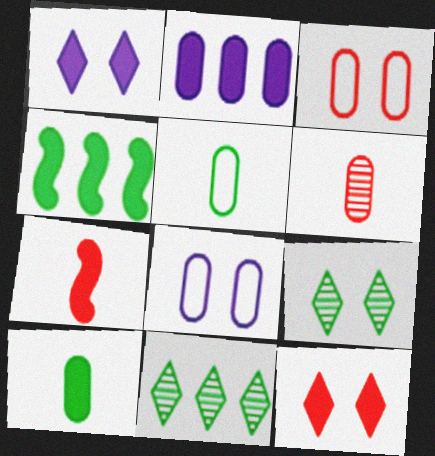[[4, 5, 9], 
[7, 8, 11]]